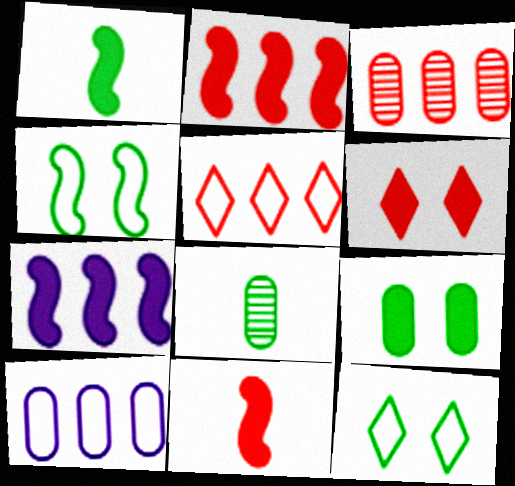[[2, 3, 5]]